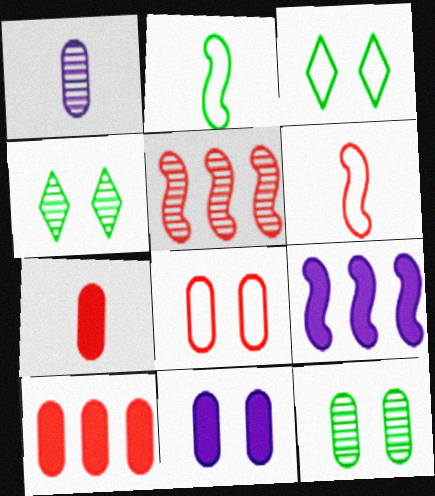[[1, 4, 5], 
[8, 11, 12]]